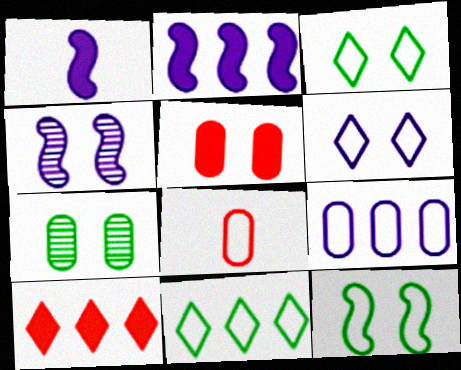[[3, 4, 5]]